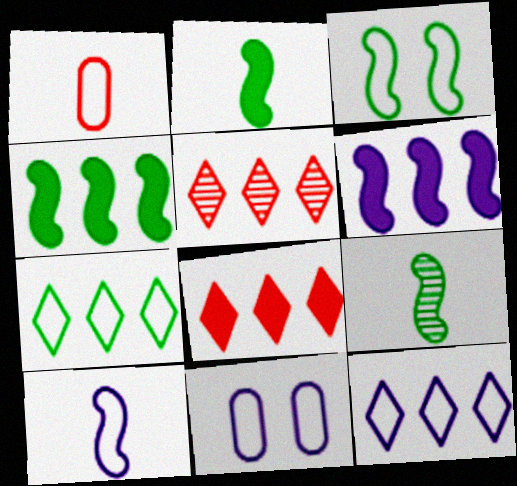[[1, 3, 12], 
[2, 5, 11], 
[3, 4, 9], 
[8, 9, 11], 
[10, 11, 12]]